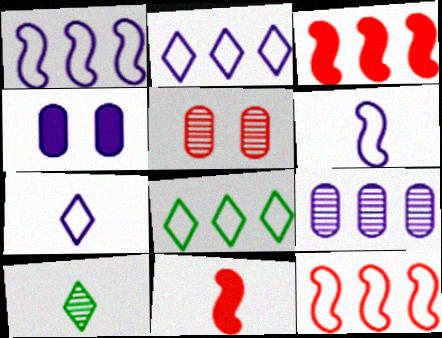[[3, 8, 9], 
[4, 10, 12]]